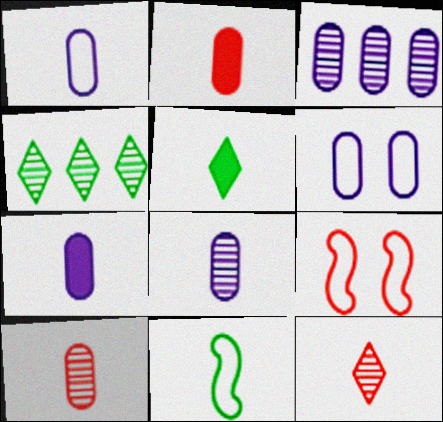[[1, 7, 8], 
[3, 5, 9], 
[3, 6, 7], 
[4, 7, 9], 
[7, 11, 12]]